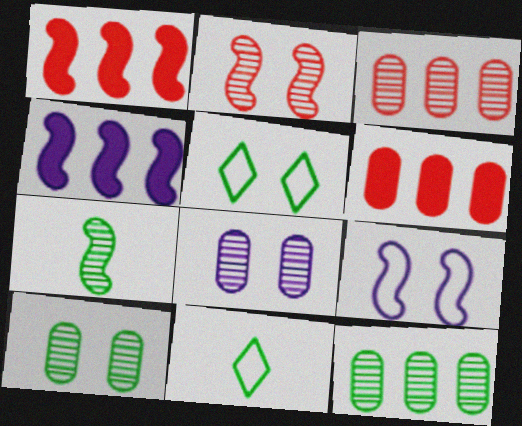[[1, 7, 9], 
[1, 8, 11]]